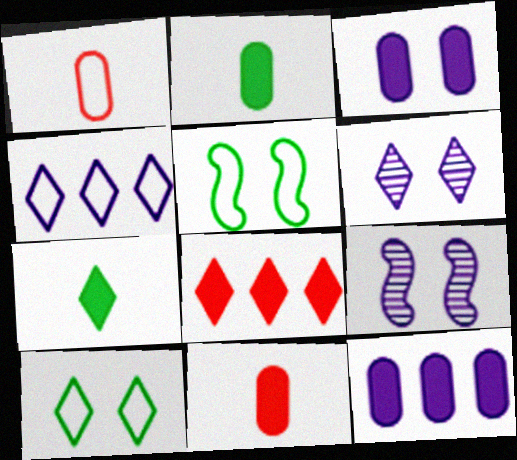[[1, 4, 5]]